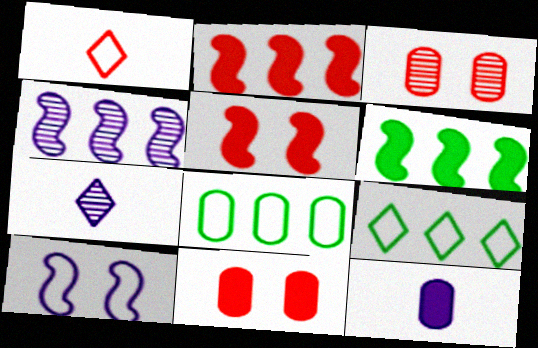[[1, 2, 3], 
[1, 8, 10], 
[3, 8, 12], 
[5, 7, 8]]